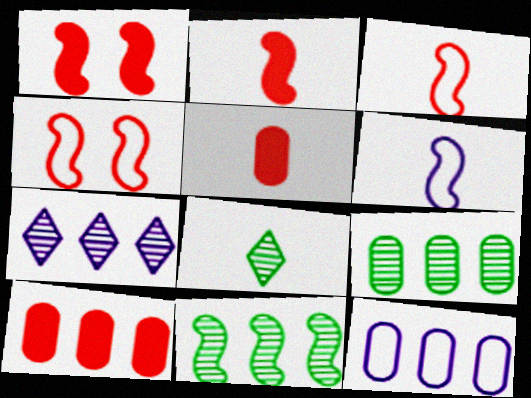[[1, 6, 11], 
[1, 8, 12], 
[5, 6, 8], 
[9, 10, 12]]